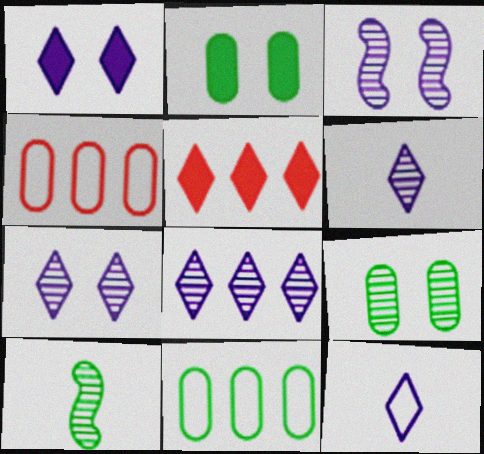[[1, 4, 10], 
[1, 8, 12], 
[6, 7, 8]]